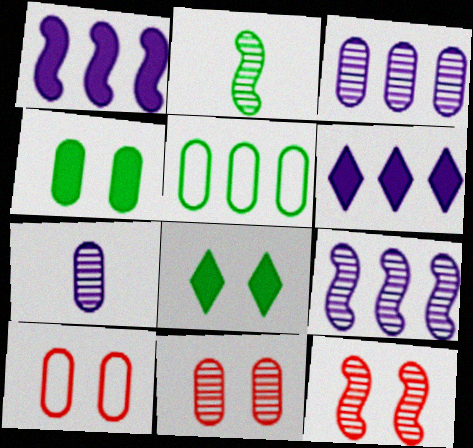[[2, 5, 8], 
[2, 6, 10], 
[2, 9, 12]]